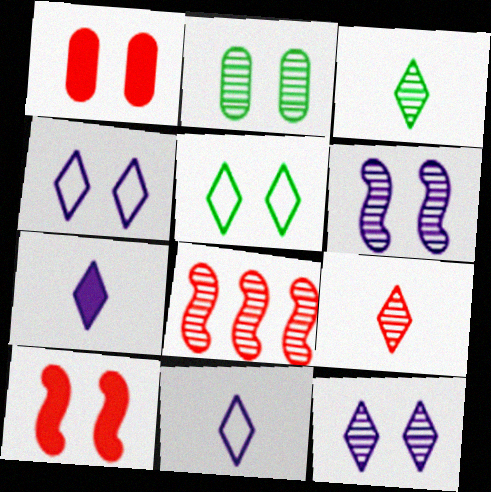[[1, 5, 6], 
[2, 4, 10]]